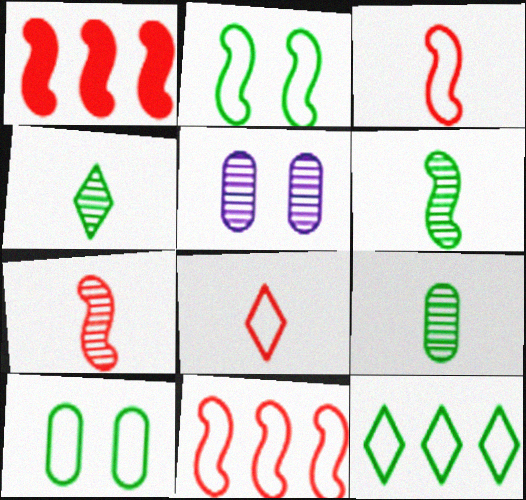[[4, 6, 9]]